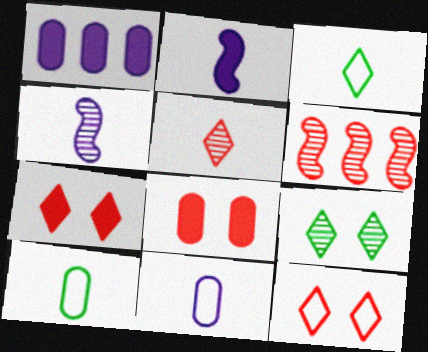[[2, 5, 10]]